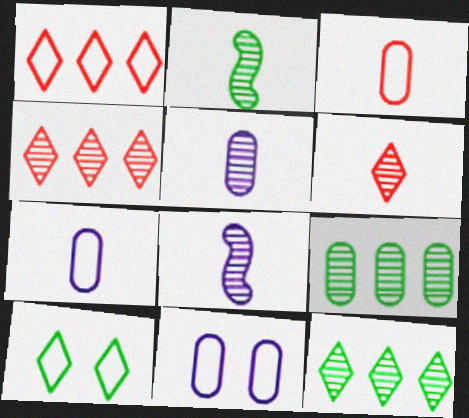[[2, 5, 6]]